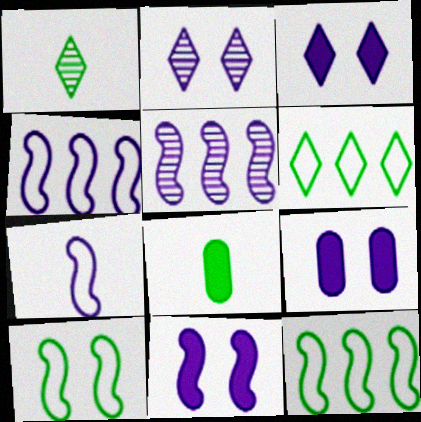[[3, 9, 11], 
[5, 7, 11]]